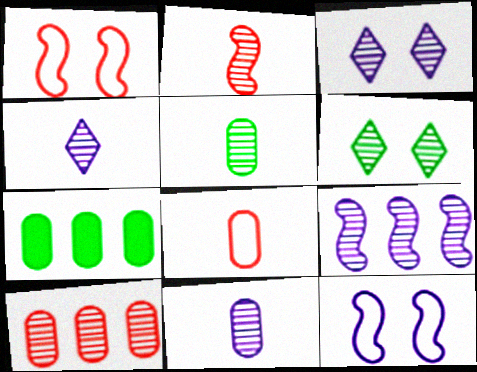[[1, 4, 7], 
[2, 4, 5], 
[3, 9, 11]]